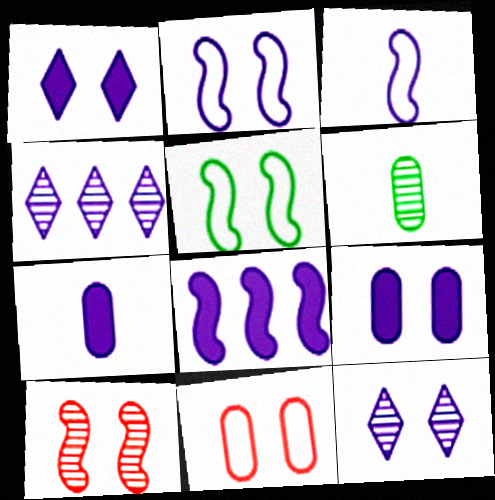[[1, 7, 8], 
[2, 4, 7], 
[2, 9, 12], 
[3, 4, 9], 
[4, 6, 10]]